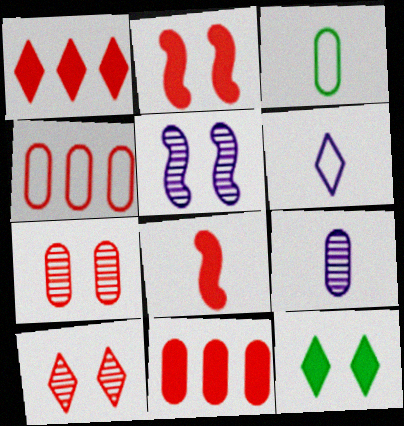[[1, 3, 5], 
[4, 8, 10]]